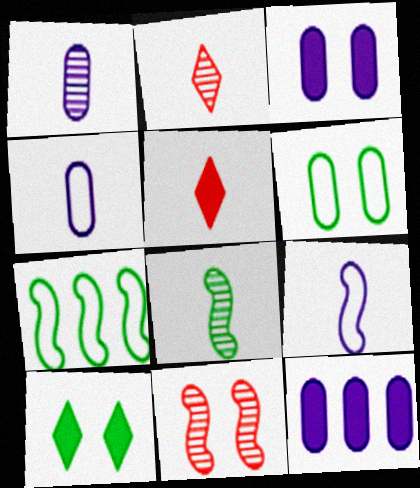[[1, 2, 8], 
[2, 3, 7], 
[4, 5, 8]]